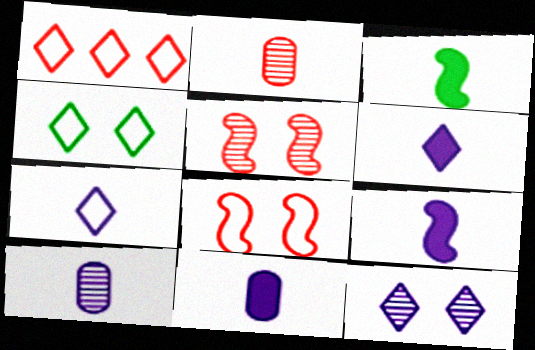[[1, 4, 7], 
[2, 3, 7], 
[6, 9, 11], 
[7, 9, 10]]